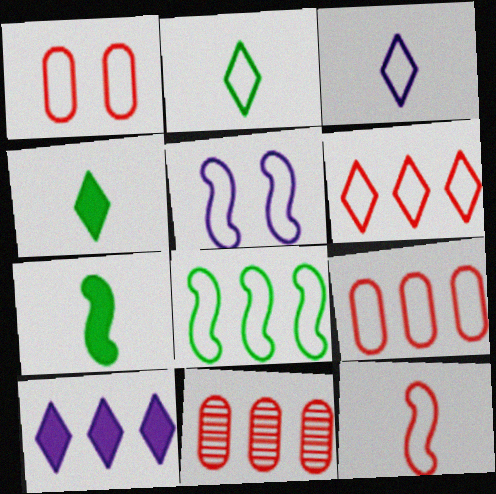[[1, 3, 8], 
[1, 6, 12], 
[2, 5, 9], 
[4, 5, 11], 
[5, 8, 12], 
[8, 10, 11]]